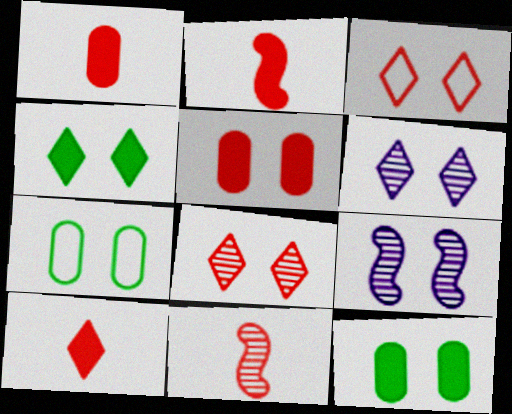[[1, 2, 10], 
[3, 4, 6], 
[3, 9, 12]]